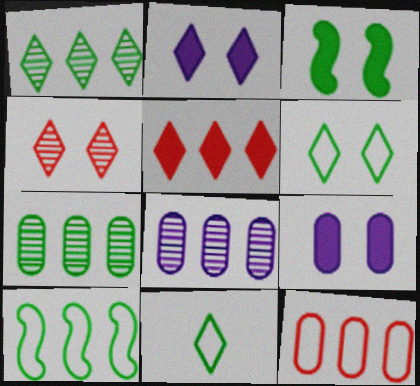[[2, 4, 6], 
[3, 7, 11], 
[5, 8, 10]]